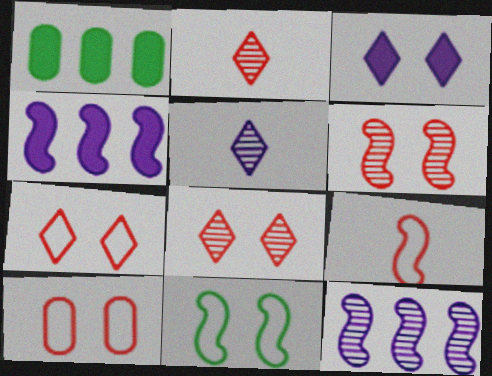[]